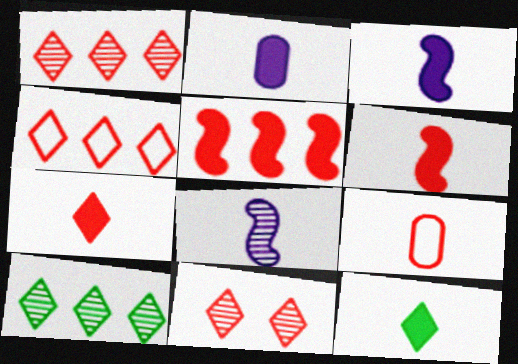[[2, 6, 12], 
[4, 7, 11], 
[5, 9, 11], 
[8, 9, 12]]